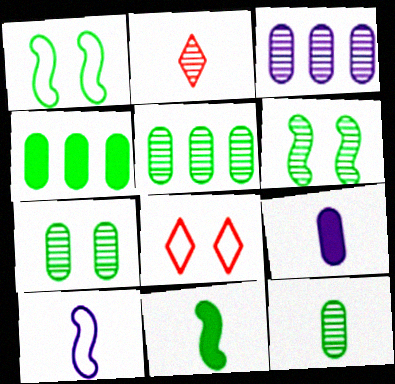[[2, 3, 6], 
[3, 8, 11], 
[5, 7, 12]]